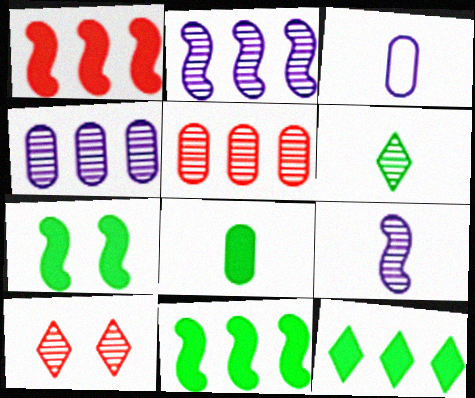[[3, 10, 11], 
[7, 8, 12]]